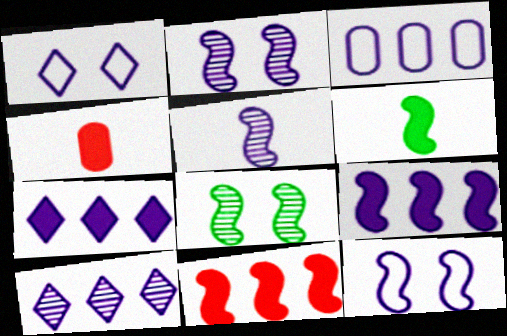[[3, 9, 10], 
[5, 9, 12]]